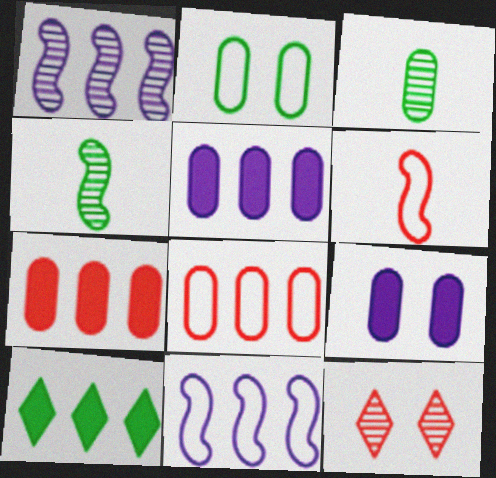[[1, 3, 12], 
[1, 8, 10], 
[2, 4, 10], 
[3, 8, 9], 
[6, 7, 12]]